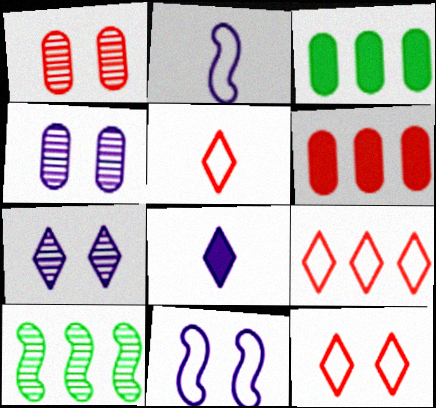[[5, 9, 12]]